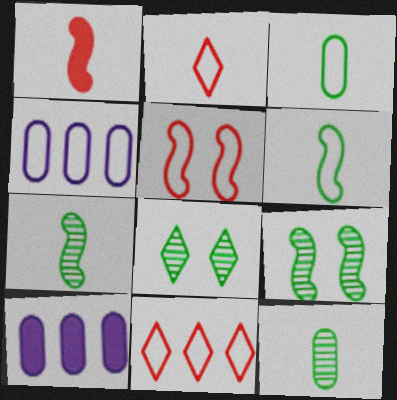[[1, 4, 8], 
[2, 9, 10]]